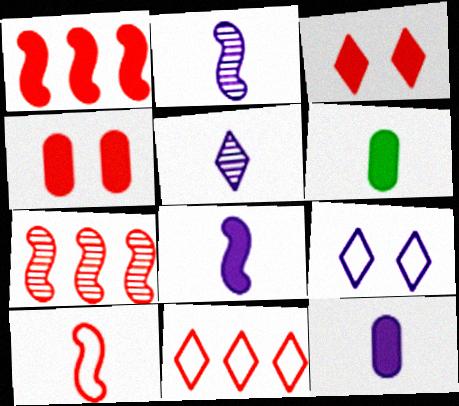[[5, 6, 10], 
[6, 7, 9]]